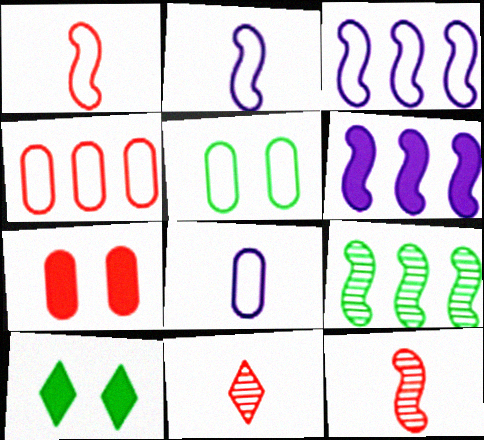[[4, 5, 8], 
[5, 6, 11]]